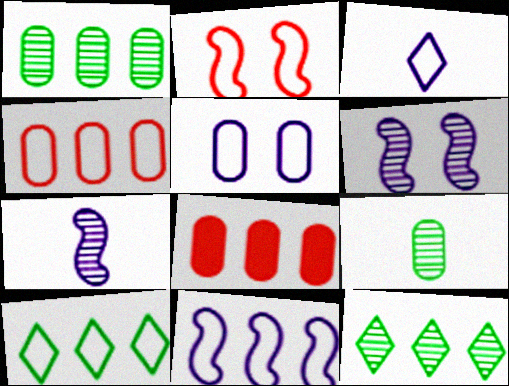[[3, 5, 11], 
[4, 10, 11], 
[5, 8, 9], 
[8, 11, 12]]